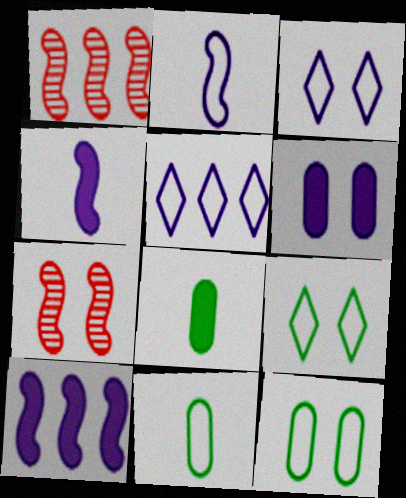[[1, 3, 8], 
[5, 7, 8], 
[6, 7, 9]]